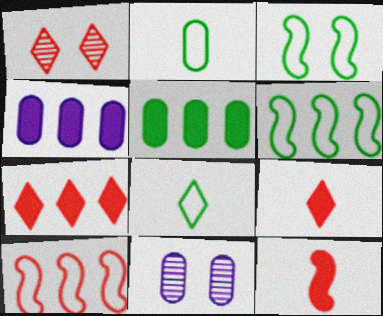[[6, 9, 11]]